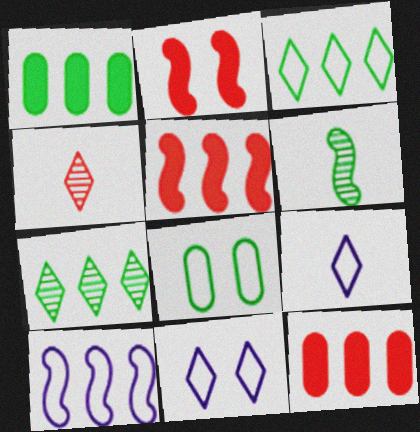[[2, 6, 10], 
[6, 11, 12], 
[7, 10, 12]]